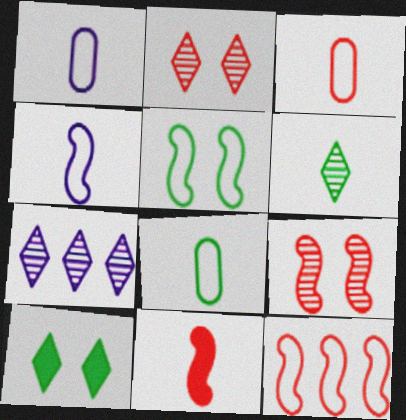[[1, 3, 8], 
[1, 6, 11], 
[2, 6, 7], 
[4, 5, 12], 
[9, 11, 12]]